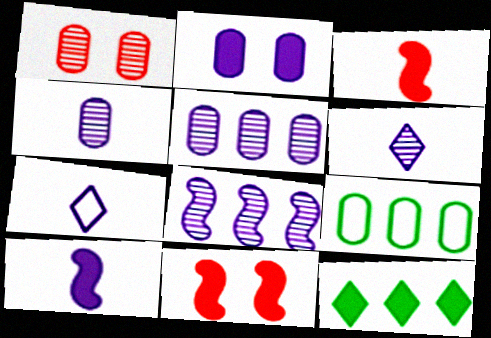[[2, 3, 12], 
[2, 7, 8], 
[4, 7, 10], 
[6, 9, 11]]